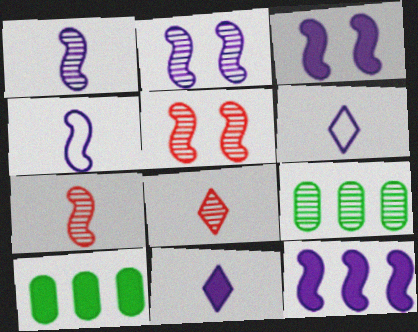[[2, 4, 12], 
[2, 8, 9], 
[5, 6, 10]]